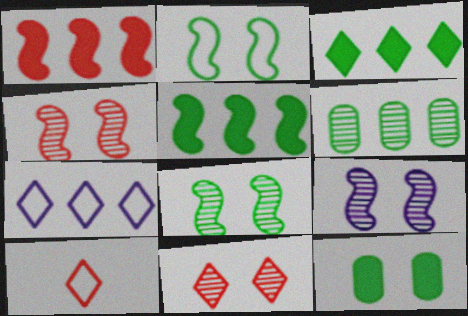[[1, 6, 7], 
[4, 8, 9]]